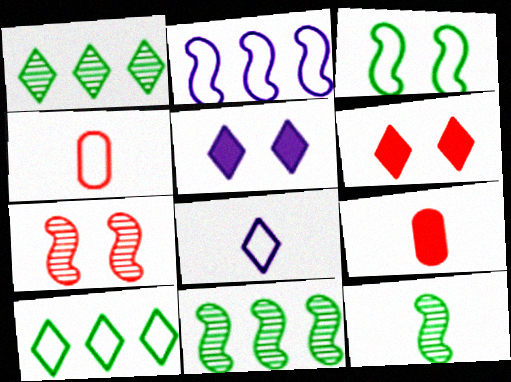[[1, 6, 8], 
[4, 5, 11], 
[8, 9, 12]]